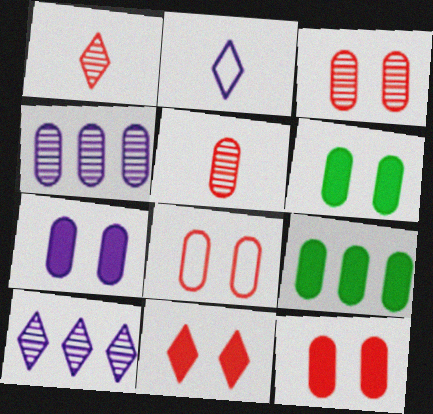[[3, 8, 12], 
[6, 7, 12]]